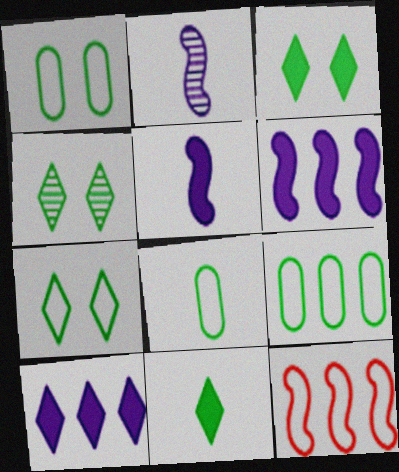[[1, 8, 9], 
[3, 4, 7]]